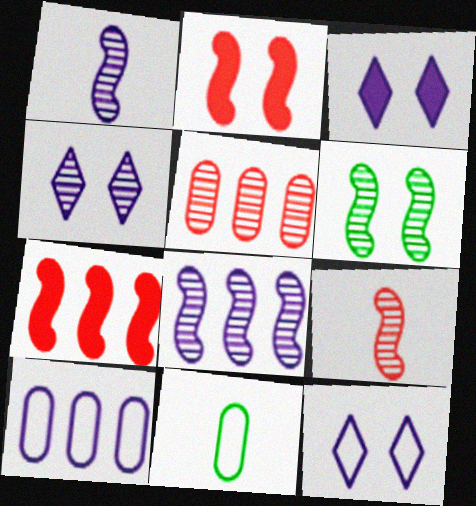[[1, 3, 10], 
[3, 4, 12], 
[4, 7, 11], 
[6, 8, 9]]